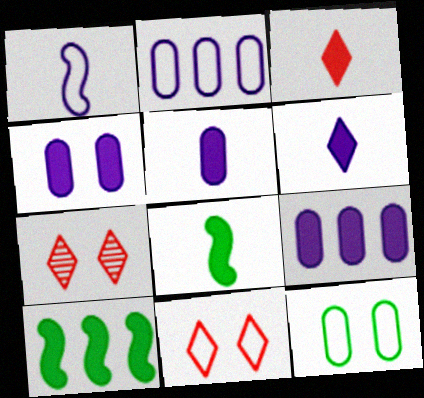[[2, 7, 8], 
[3, 4, 10], 
[3, 5, 8], 
[4, 5, 9]]